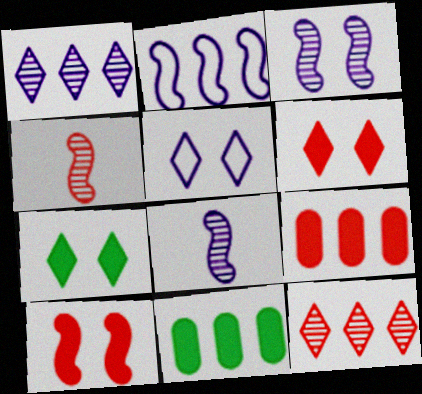[[2, 11, 12], 
[4, 5, 11]]